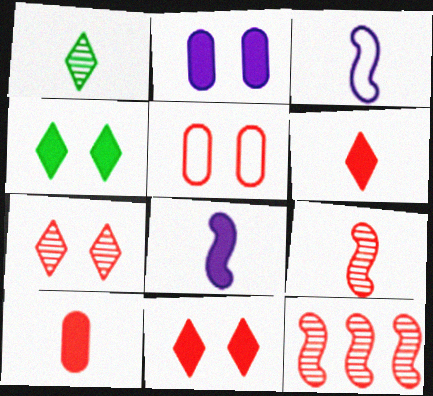[[1, 3, 10], 
[5, 6, 12]]